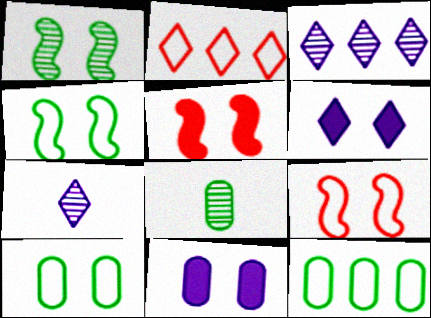[[5, 7, 12]]